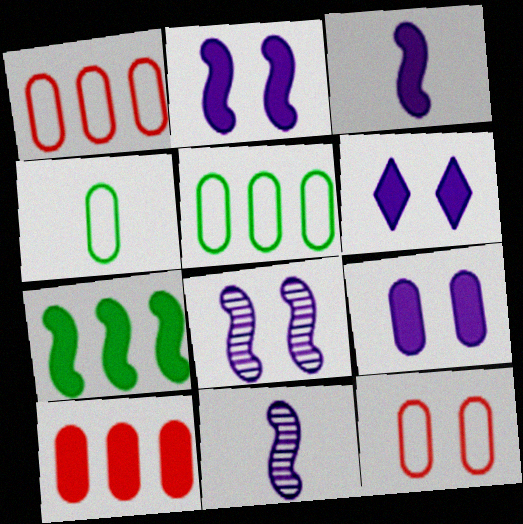[[2, 6, 9]]